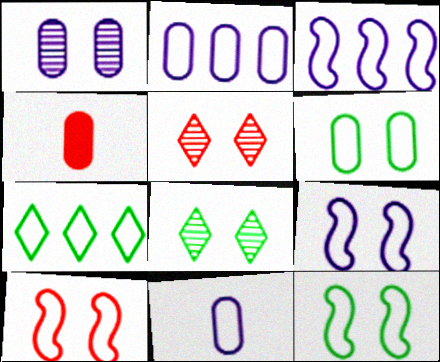[[3, 4, 8], 
[7, 10, 11], 
[9, 10, 12]]